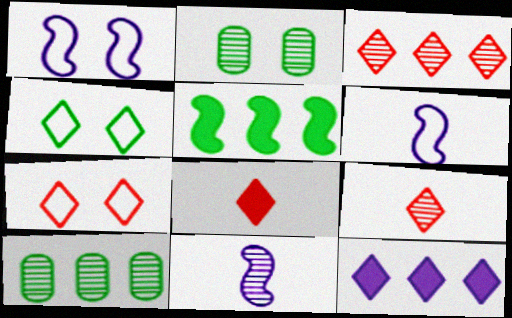[[1, 8, 10], 
[2, 3, 11], 
[3, 7, 8], 
[4, 9, 12]]